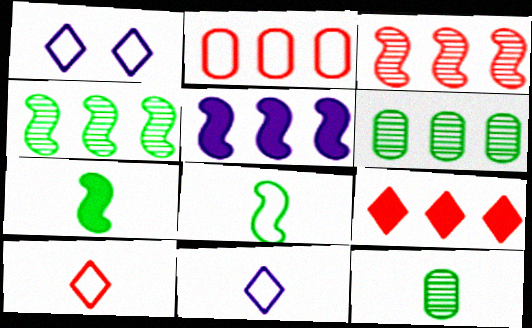[[1, 2, 8], 
[2, 3, 9]]